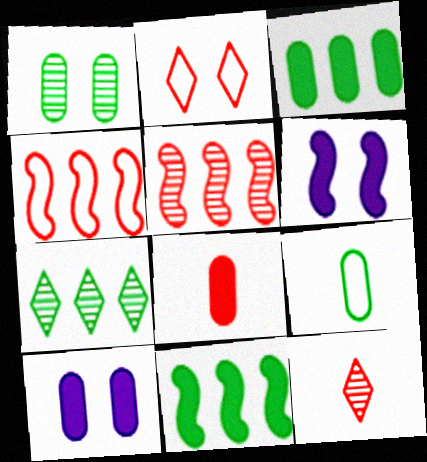[[1, 2, 6], 
[1, 3, 9], 
[2, 5, 8], 
[3, 8, 10]]